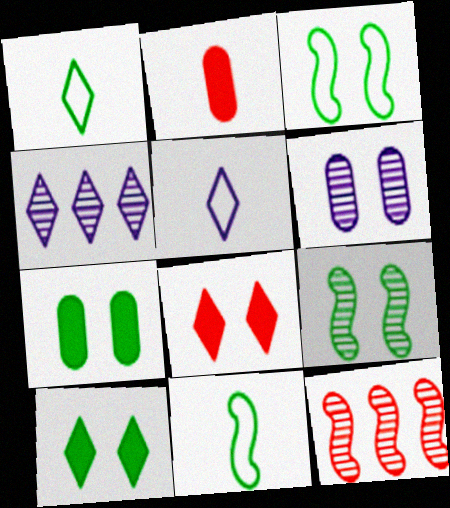[[1, 4, 8], 
[2, 3, 4], 
[3, 6, 8], 
[5, 7, 12]]